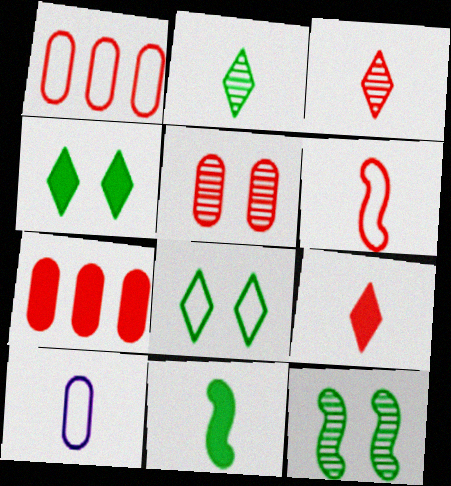[[3, 10, 11]]